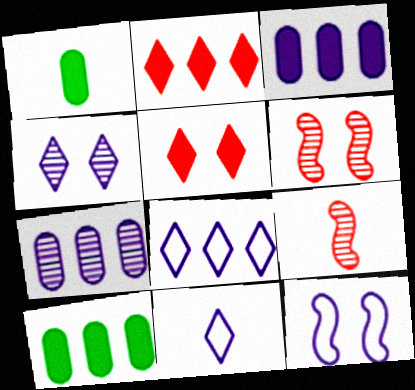[[1, 6, 8], 
[1, 9, 11], 
[6, 10, 11]]